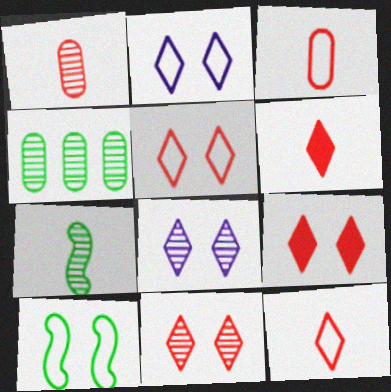[[5, 9, 11]]